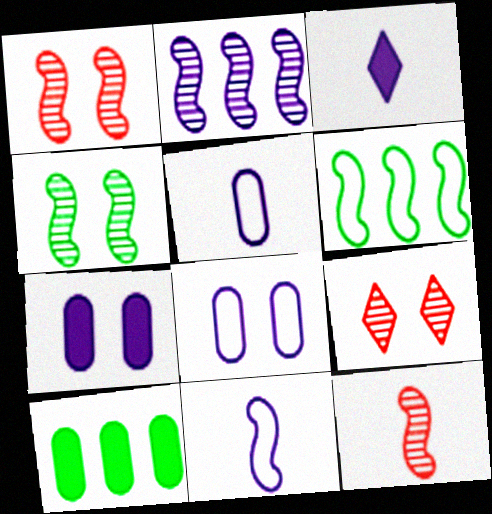[[2, 3, 8], 
[2, 4, 12], 
[9, 10, 11]]